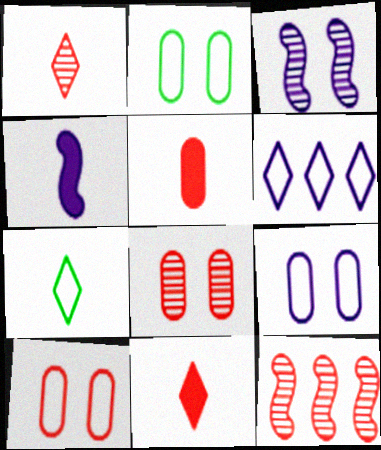[[1, 8, 12], 
[2, 9, 10], 
[10, 11, 12]]